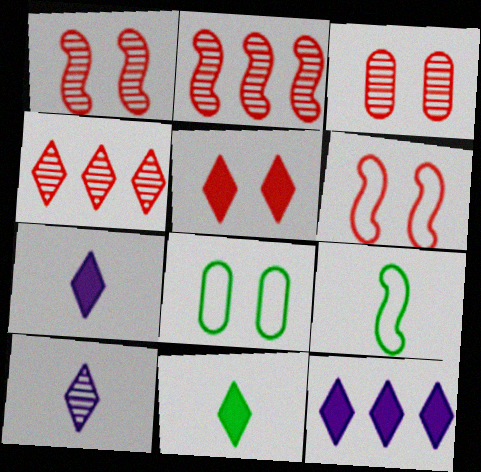[[2, 7, 8], 
[3, 5, 6], 
[3, 9, 12], 
[5, 11, 12]]